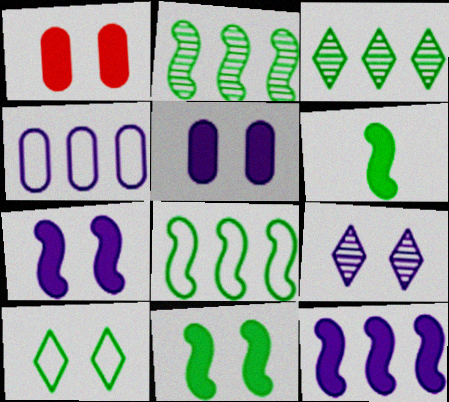[]